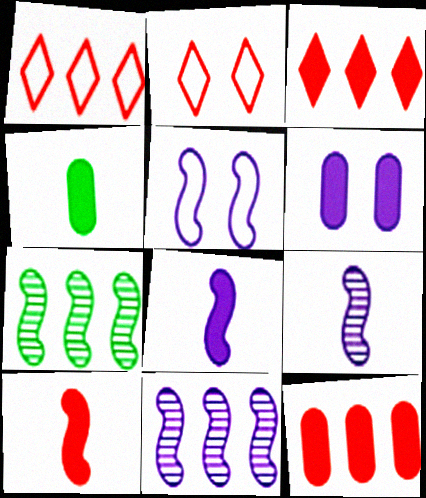[[2, 4, 11], 
[4, 6, 12], 
[5, 7, 10], 
[5, 8, 11]]